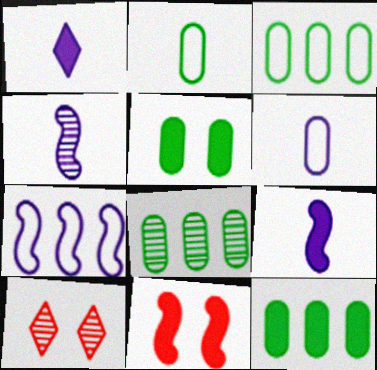[[1, 4, 6], 
[1, 11, 12], 
[2, 5, 8], 
[3, 8, 12], 
[3, 9, 10], 
[4, 8, 10]]